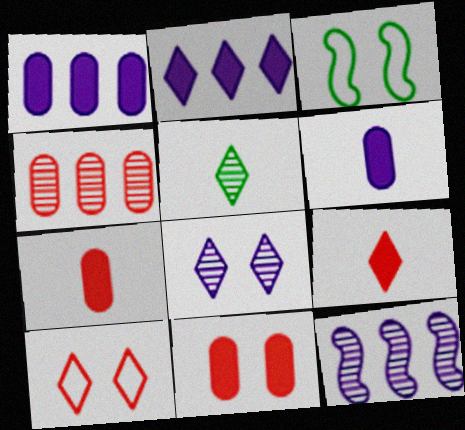[[2, 5, 10], 
[3, 8, 11]]